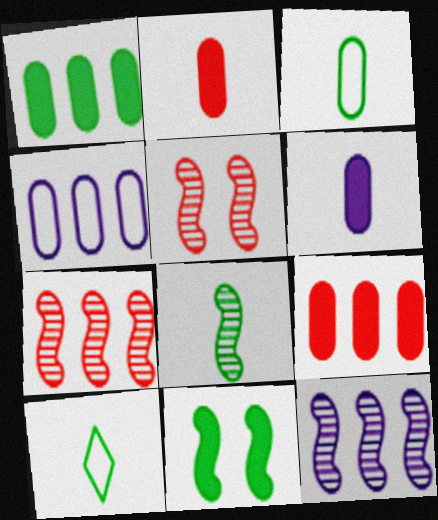[[5, 8, 12]]